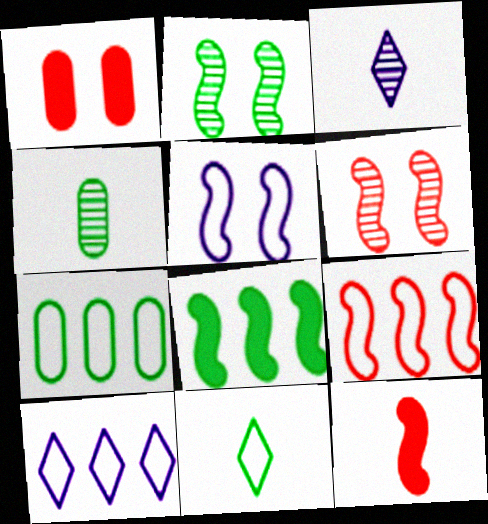[[6, 9, 12], 
[7, 9, 10]]